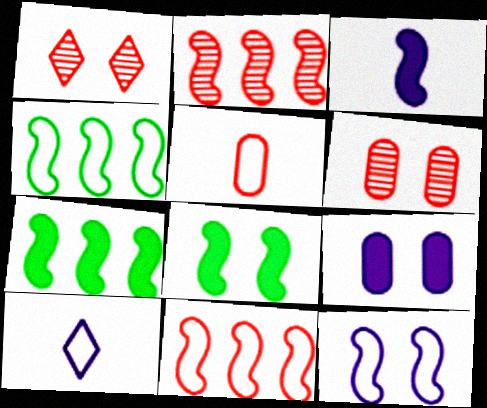[[6, 7, 10]]